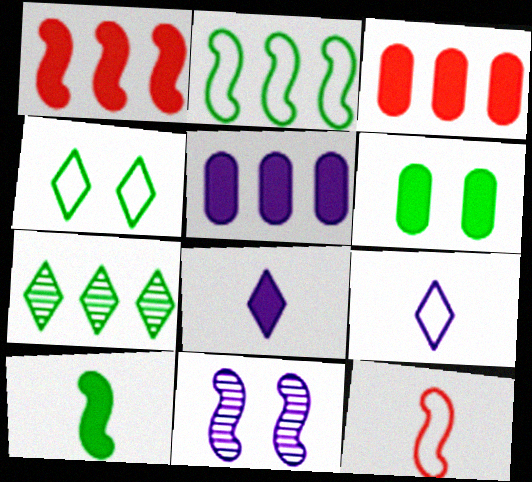[[1, 6, 8], 
[5, 9, 11]]